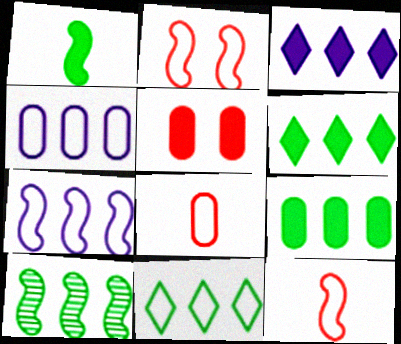[[1, 3, 5], 
[9, 10, 11]]